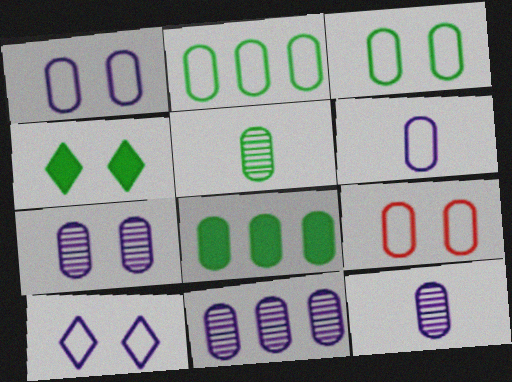[[1, 3, 9], 
[2, 6, 9], 
[3, 5, 8], 
[7, 11, 12], 
[8, 9, 12]]